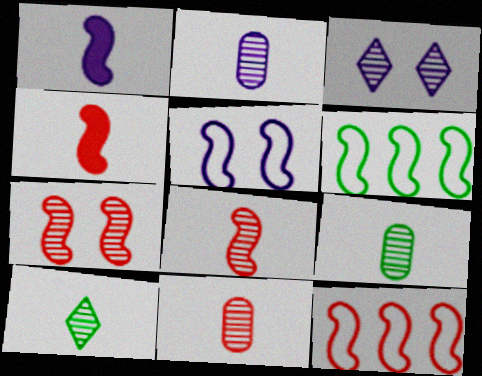[[1, 6, 7], 
[2, 8, 10], 
[2, 9, 11], 
[4, 7, 12]]